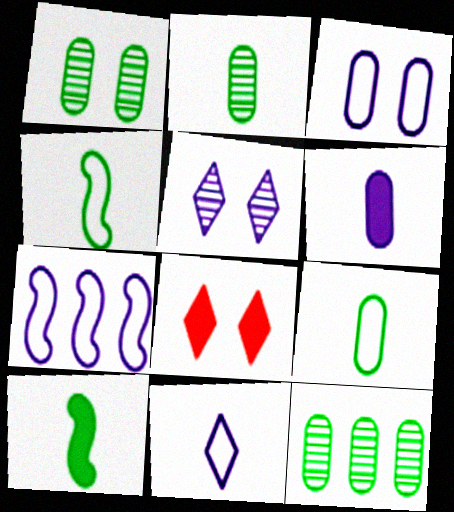[[1, 2, 12], 
[2, 7, 8], 
[3, 7, 11], 
[5, 6, 7]]